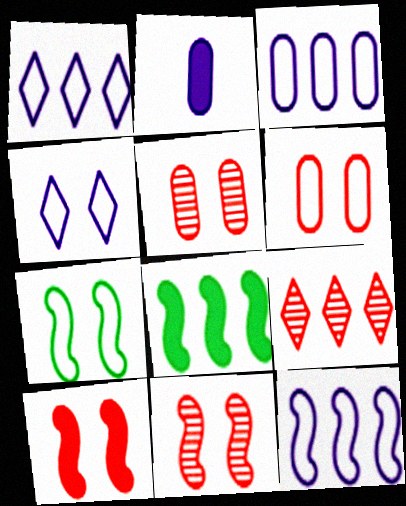[[1, 3, 12], 
[2, 7, 9], 
[3, 8, 9], 
[4, 6, 7]]